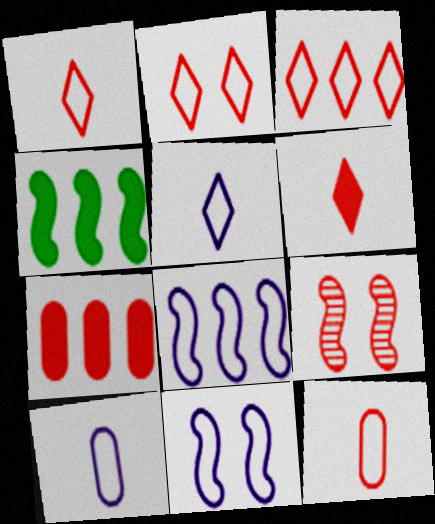[[1, 2, 3], 
[1, 7, 9]]